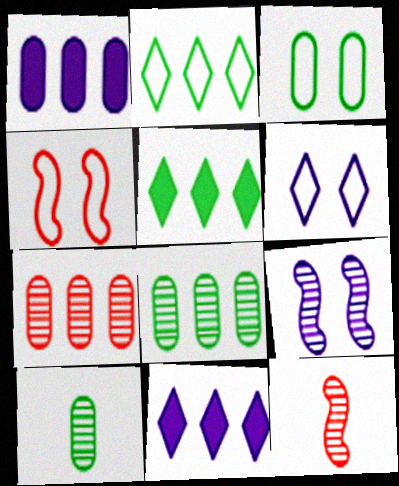[[3, 4, 6], 
[3, 11, 12], 
[4, 10, 11]]